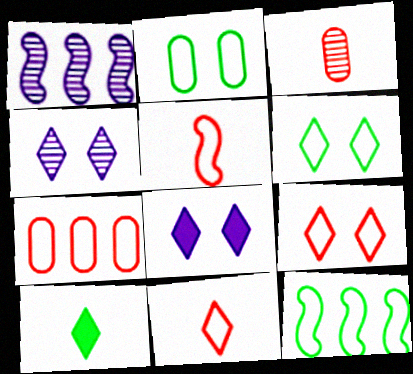[[3, 8, 12], 
[5, 7, 9]]